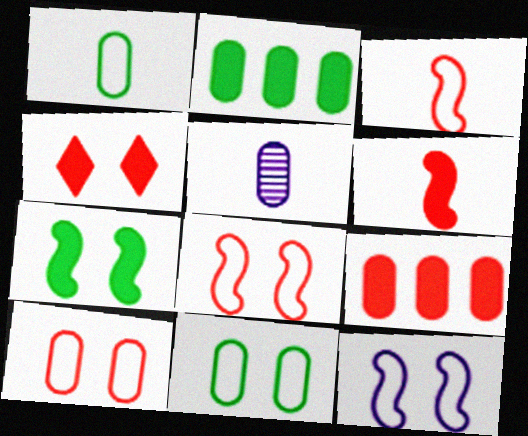[[2, 5, 10], 
[4, 6, 9], 
[5, 9, 11]]